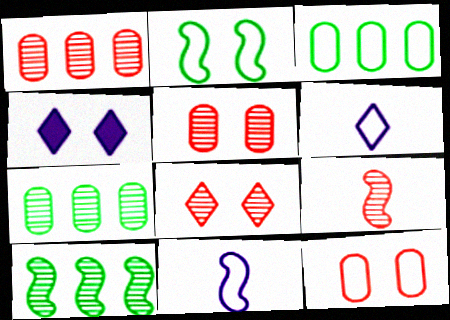[[1, 8, 9], 
[2, 4, 5], 
[3, 4, 9]]